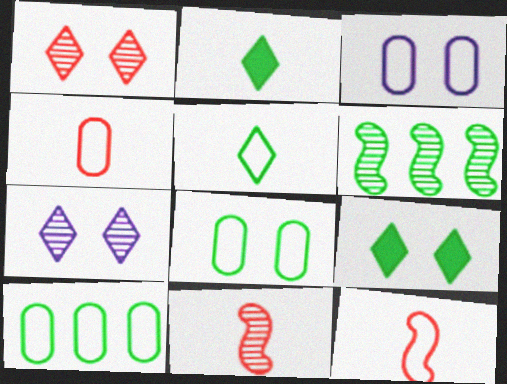[[2, 6, 8], 
[3, 4, 10]]